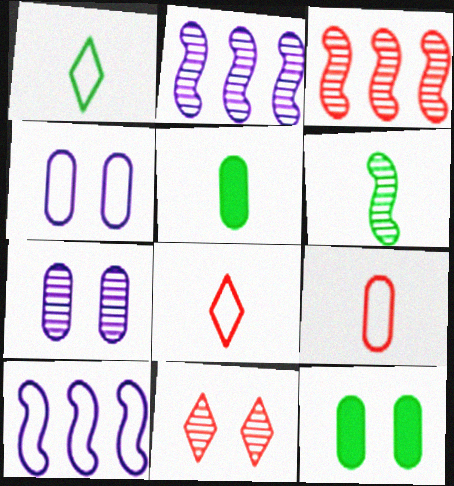[[1, 5, 6], 
[2, 8, 12], 
[5, 10, 11]]